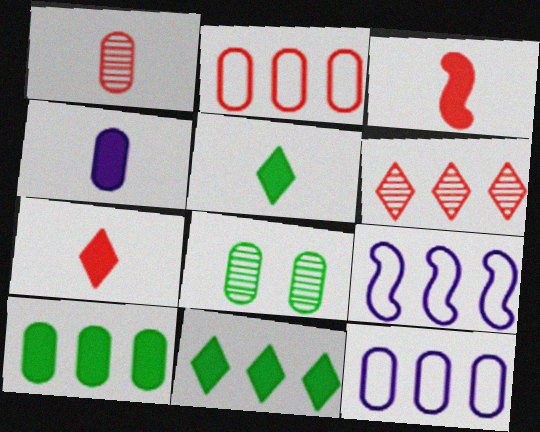[[2, 4, 8], 
[3, 4, 5], 
[6, 9, 10], 
[7, 8, 9]]